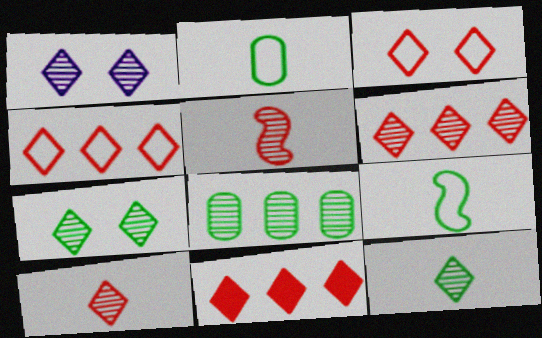[[1, 5, 8], 
[1, 6, 12], 
[3, 10, 11], 
[4, 6, 11]]